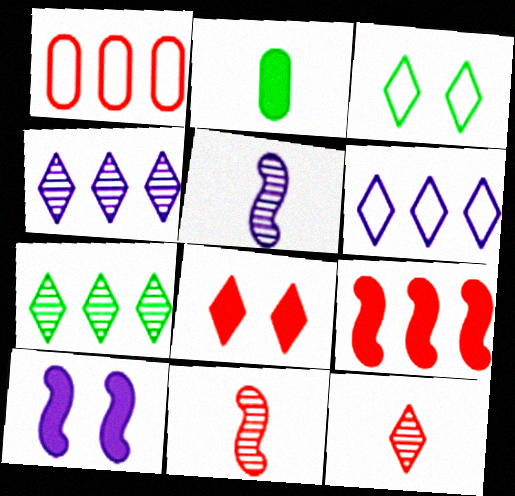[[1, 8, 11]]